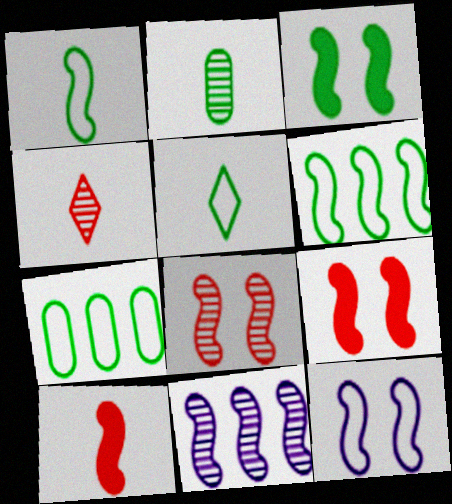[[1, 9, 11], 
[3, 8, 12]]